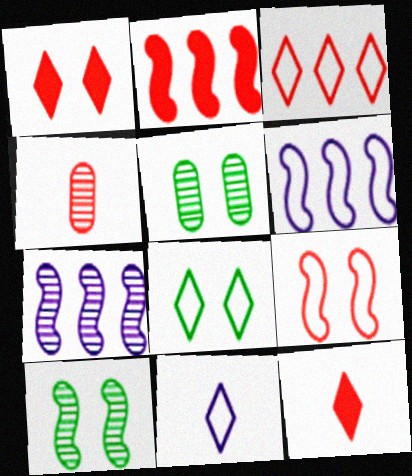[[2, 5, 11], 
[3, 8, 11], 
[5, 6, 12]]